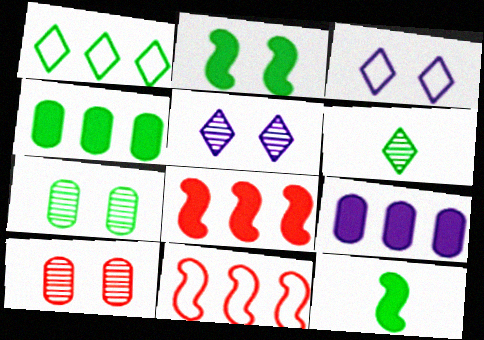[[1, 7, 12], 
[2, 3, 10]]